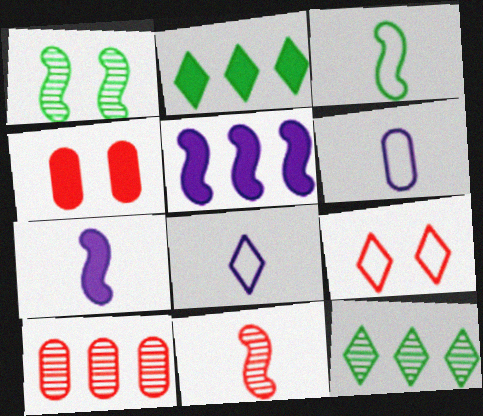[[2, 4, 7], 
[3, 7, 11]]